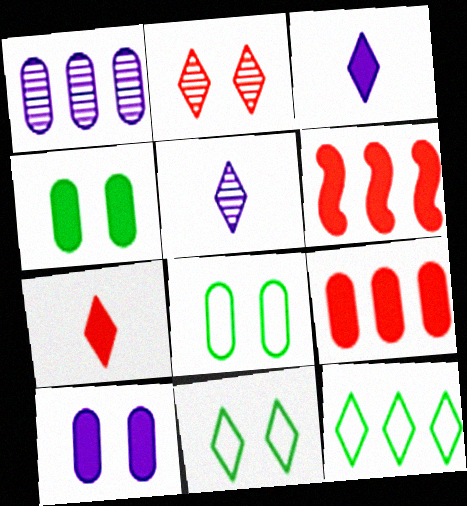[[1, 6, 12], 
[2, 3, 12], 
[3, 4, 6], 
[5, 6, 8]]